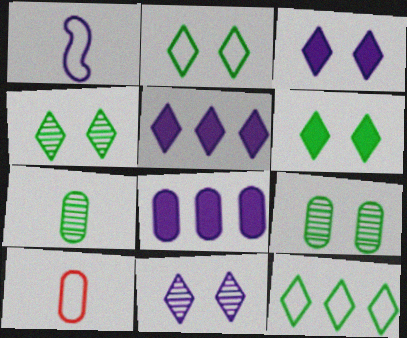[[1, 8, 11], 
[2, 4, 6], 
[8, 9, 10]]